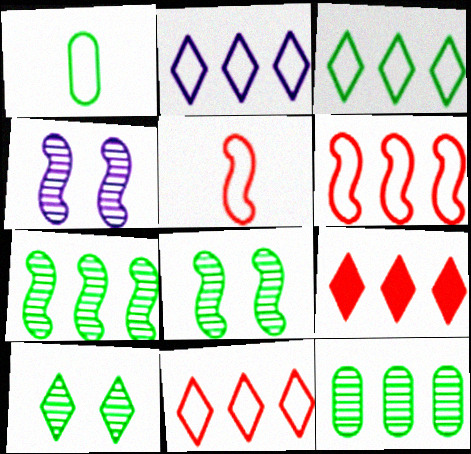[[1, 4, 9], 
[2, 3, 11]]